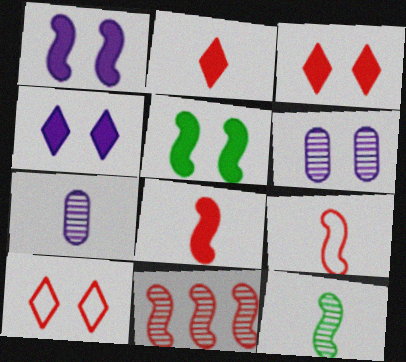[[5, 6, 10]]